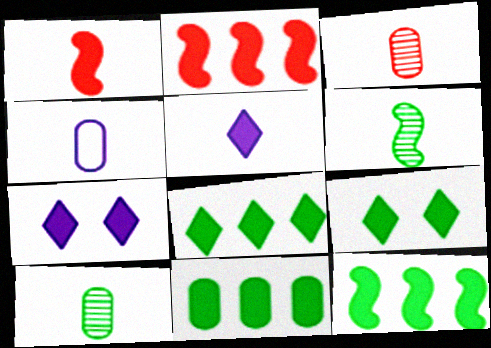[[1, 7, 11], 
[8, 11, 12]]